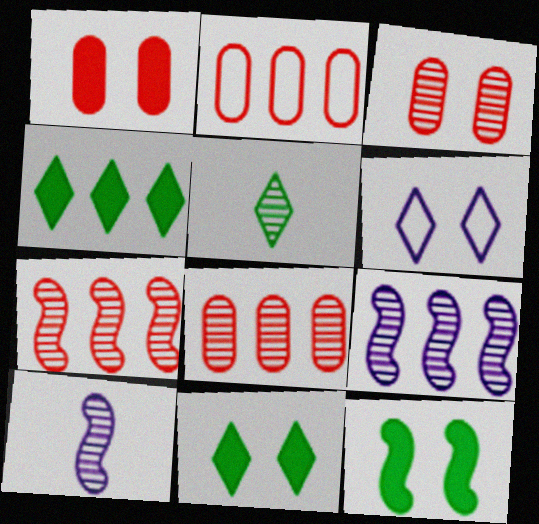[[2, 4, 9], 
[2, 10, 11], 
[3, 5, 9], 
[3, 6, 12]]